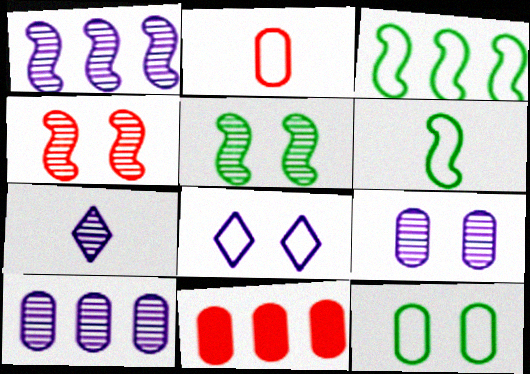[[1, 7, 9], 
[2, 3, 8]]